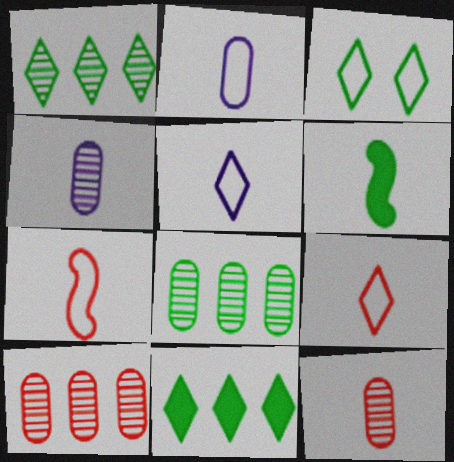[[3, 6, 8], 
[4, 6, 9], 
[5, 6, 12]]